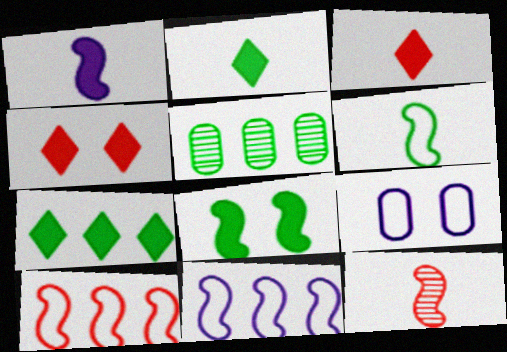[[1, 6, 12], 
[7, 9, 12], 
[8, 11, 12]]